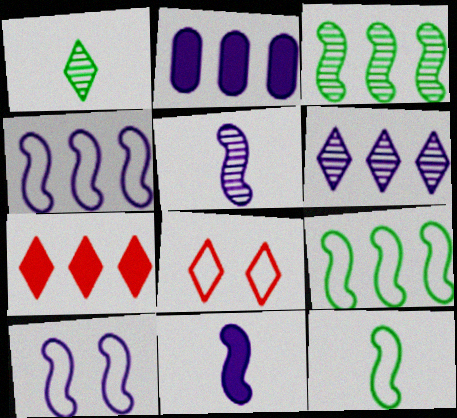[[2, 4, 6]]